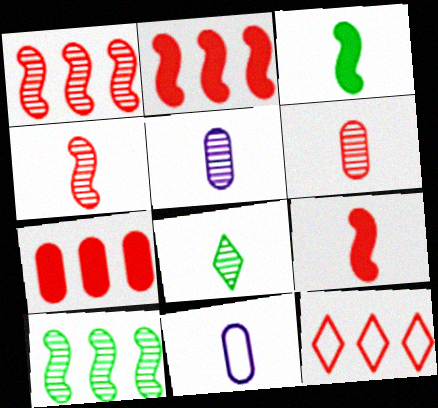[[1, 7, 12], 
[4, 5, 8], 
[8, 9, 11]]